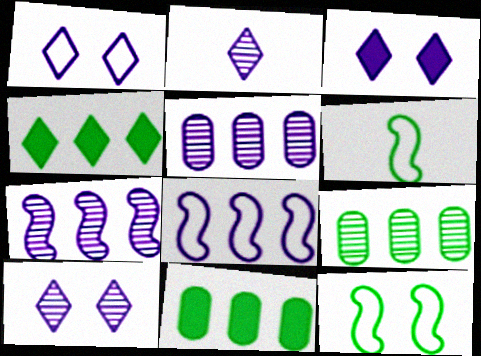[[1, 3, 10]]